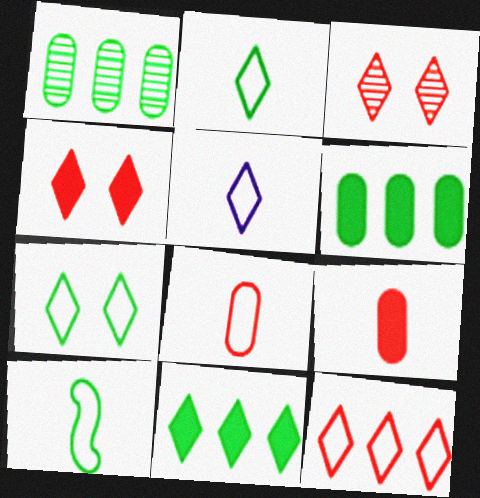[[3, 5, 11], 
[5, 7, 12], 
[5, 8, 10]]